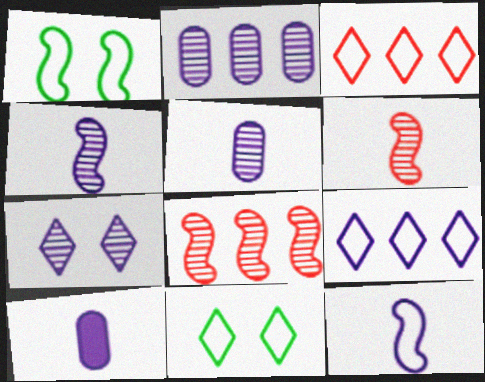[[2, 4, 7], 
[8, 10, 11]]